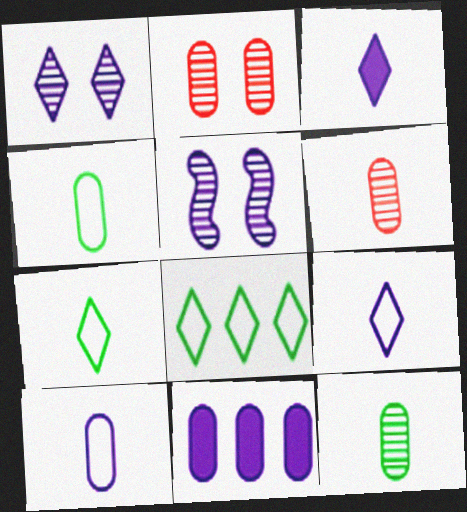[[2, 4, 11], 
[5, 9, 11]]